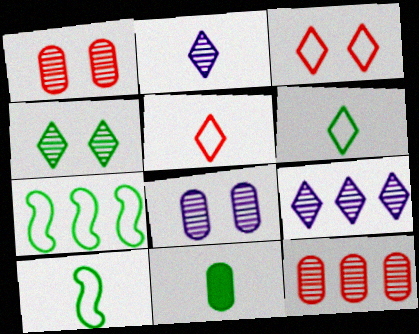[[4, 7, 11]]